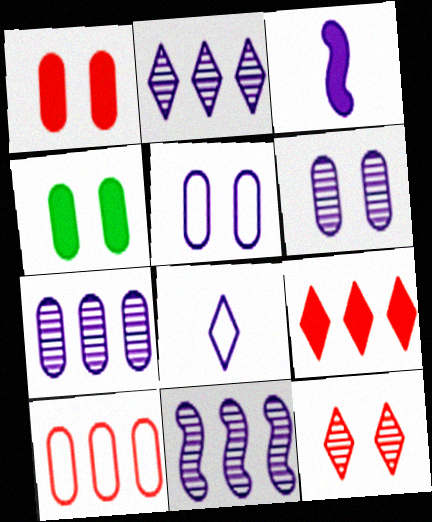[[2, 3, 5], 
[2, 7, 11], 
[3, 4, 9]]